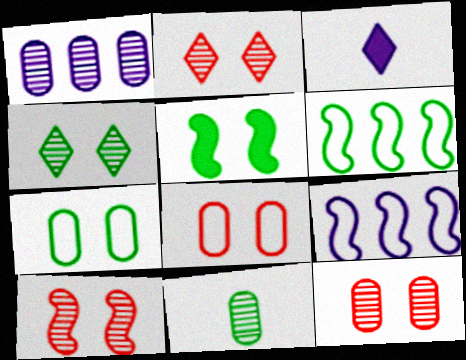[[1, 11, 12], 
[2, 10, 12], 
[3, 6, 12], 
[4, 5, 7]]